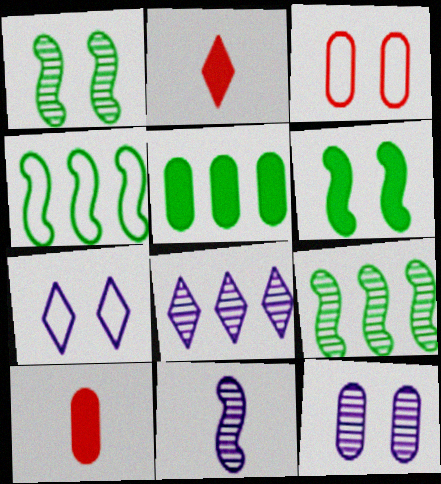[[2, 4, 12], 
[7, 9, 10], 
[8, 11, 12]]